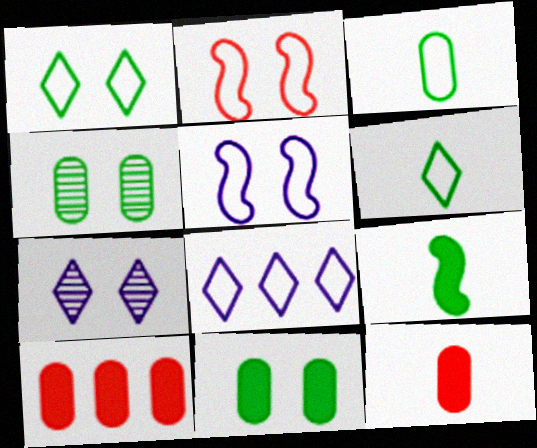[[2, 3, 8], 
[2, 7, 11]]